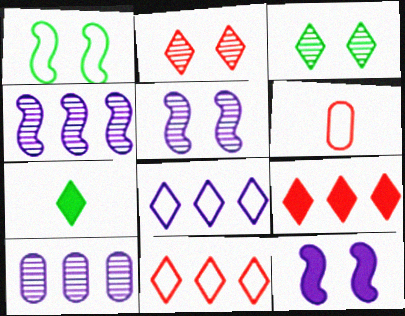[[1, 6, 8], 
[2, 7, 8]]